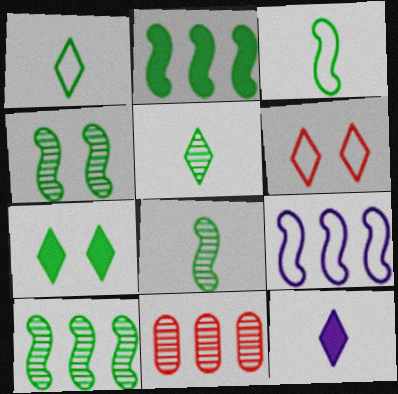[[2, 3, 4], 
[4, 8, 10]]